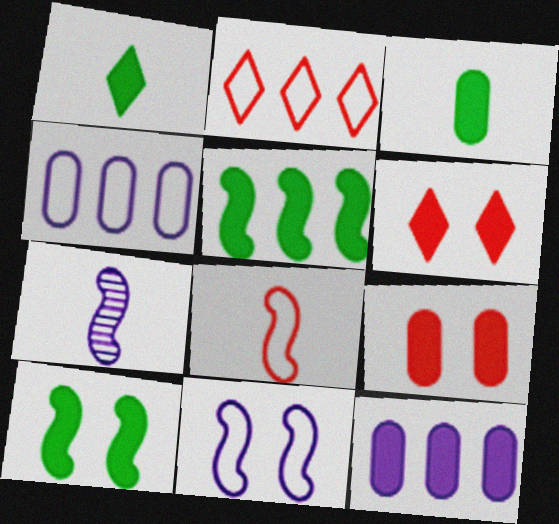[[3, 9, 12]]